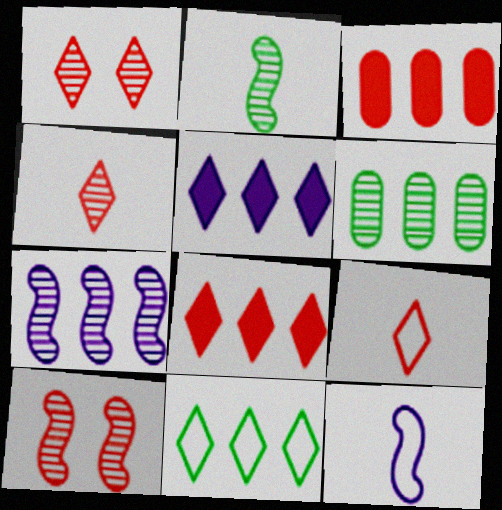[[1, 8, 9], 
[2, 7, 10], 
[3, 7, 11], 
[3, 9, 10]]